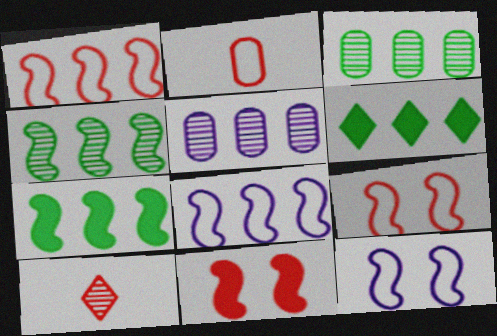[[1, 5, 6]]